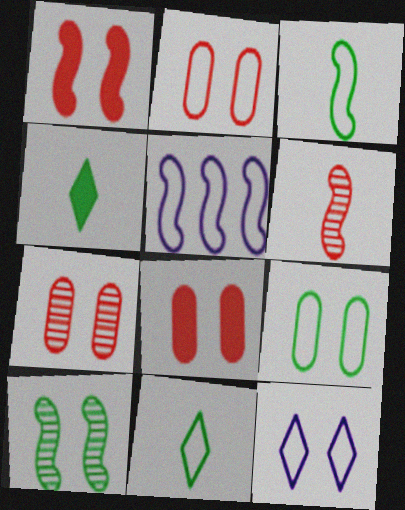[[2, 5, 11], 
[2, 7, 8], 
[4, 5, 7], 
[8, 10, 12]]